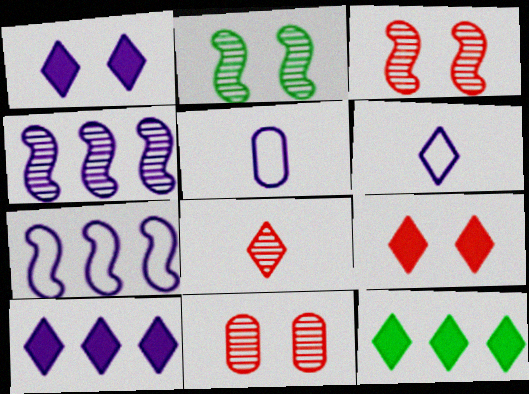[[1, 4, 5], 
[3, 5, 12]]